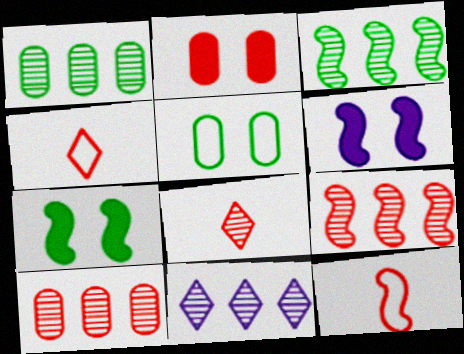[[1, 4, 6], 
[1, 9, 11], 
[2, 4, 9], 
[3, 6, 12], 
[3, 10, 11]]